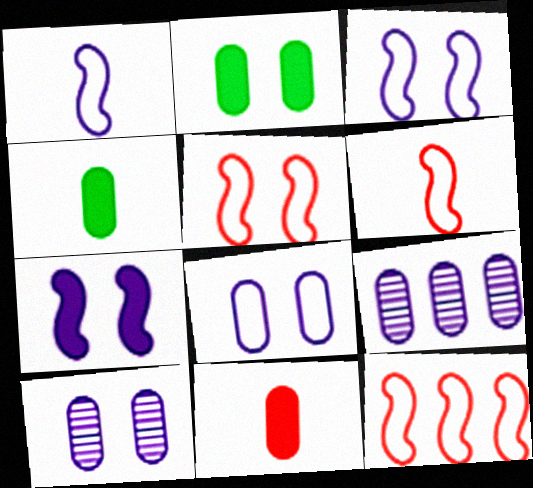[[5, 6, 12]]